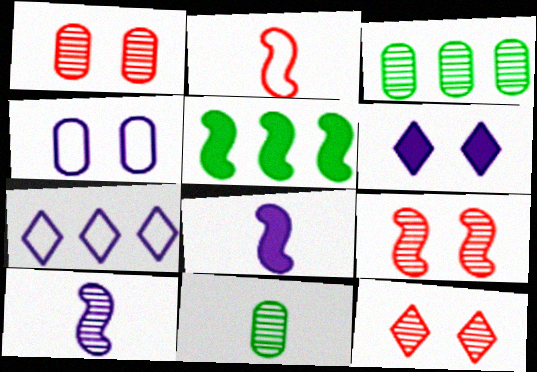[[1, 9, 12], 
[2, 3, 6], 
[3, 10, 12]]